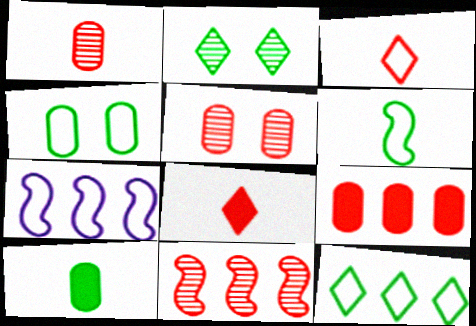[[3, 4, 7], 
[4, 6, 12]]